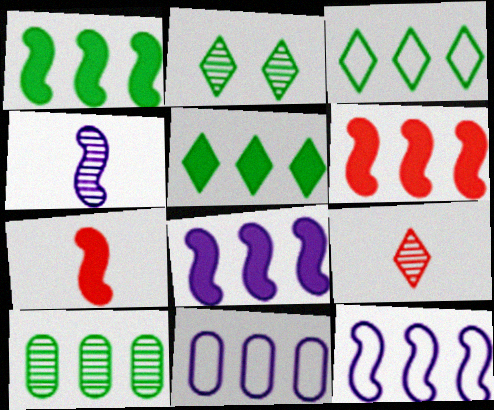[[1, 3, 10], 
[1, 6, 8], 
[2, 7, 11]]